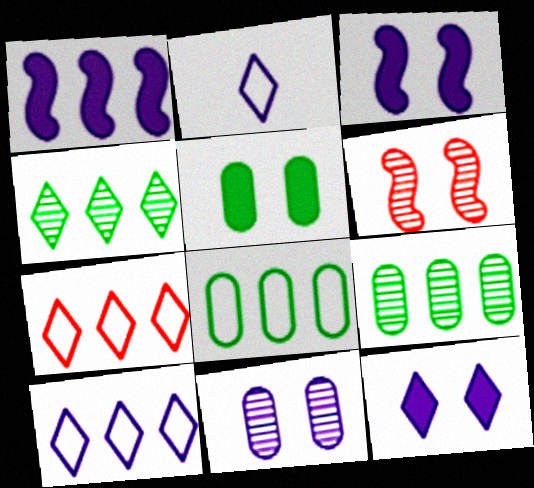[[1, 2, 11], 
[1, 7, 9]]